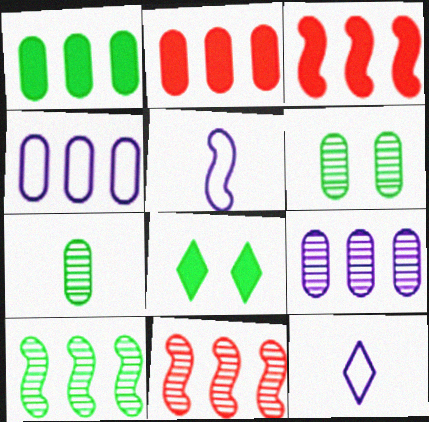[[3, 6, 12]]